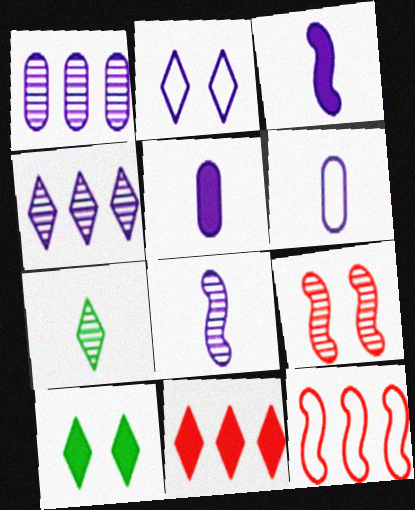[[1, 2, 3], 
[1, 7, 9], 
[2, 7, 11]]